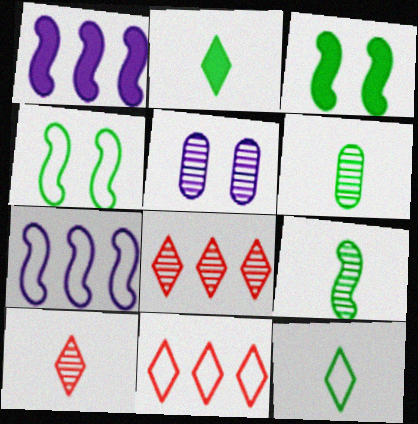[[5, 8, 9]]